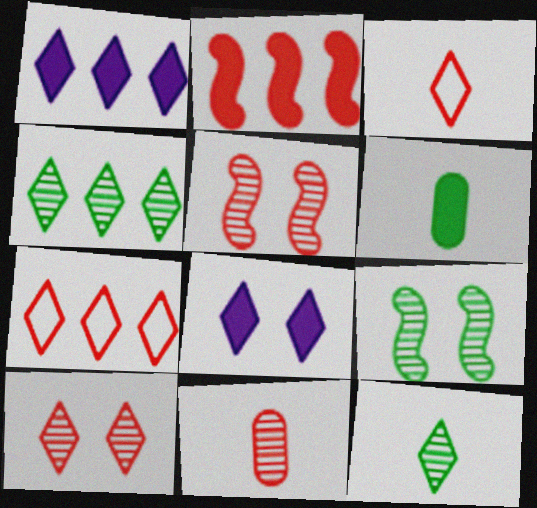[[1, 4, 7], 
[2, 6, 8], 
[3, 4, 8], 
[7, 8, 12]]